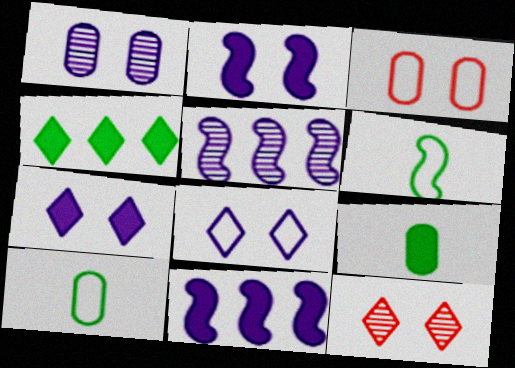[[1, 2, 8], 
[10, 11, 12]]